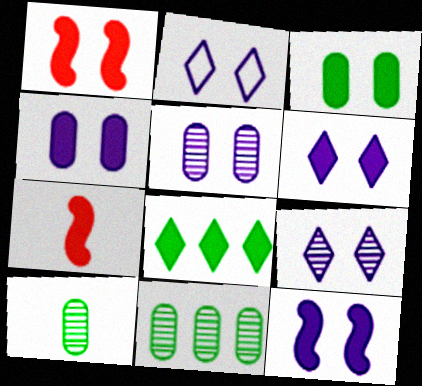[[1, 3, 6], 
[2, 5, 12], 
[2, 6, 9], 
[2, 7, 11], 
[4, 6, 12], 
[4, 7, 8]]